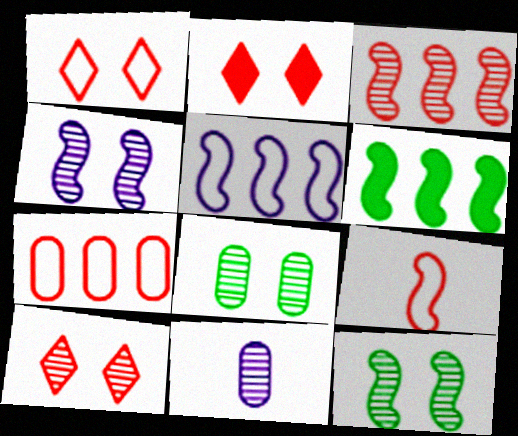[[1, 2, 10], 
[1, 6, 11], 
[1, 7, 9], 
[3, 5, 6], 
[4, 6, 9], 
[4, 8, 10]]